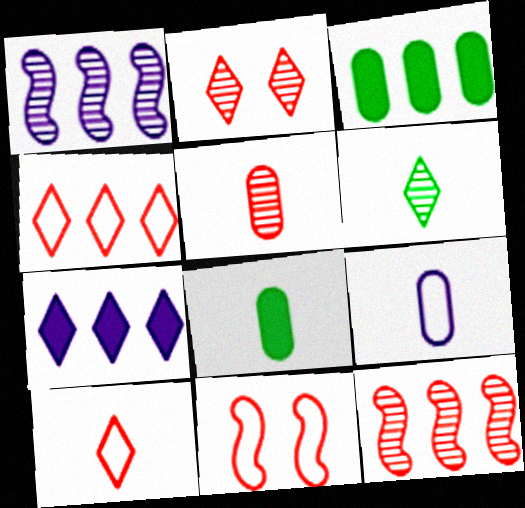[[1, 3, 4], 
[2, 5, 12], 
[5, 8, 9]]